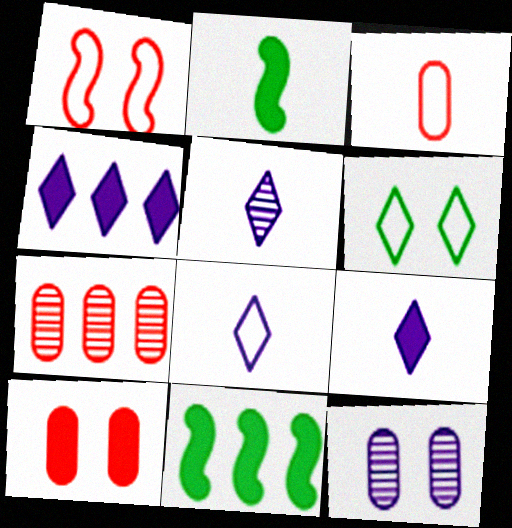[[2, 3, 5], 
[2, 4, 10], 
[3, 7, 10], 
[5, 8, 9], 
[9, 10, 11]]